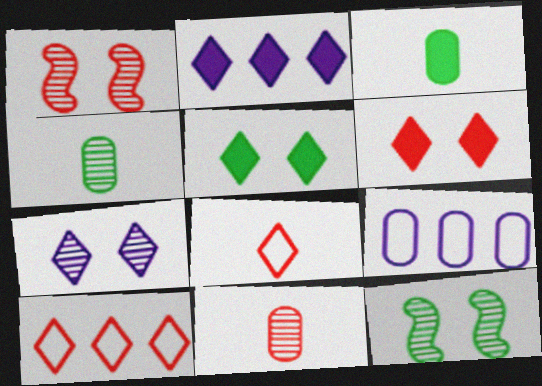[]